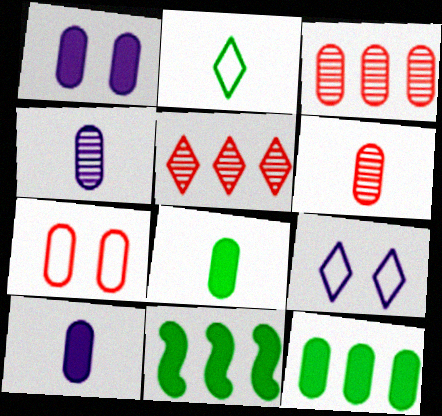[[4, 7, 12], 
[6, 9, 11]]